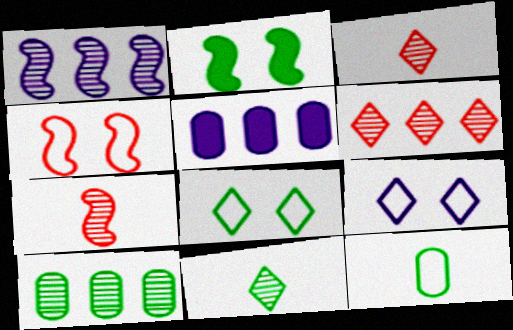[[1, 6, 10], 
[4, 5, 11], 
[5, 7, 8]]